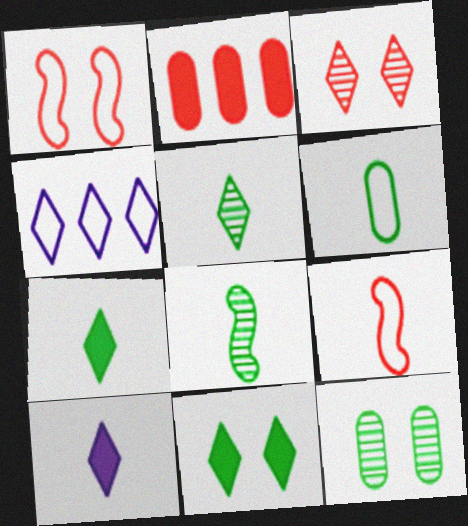[[1, 4, 6], 
[2, 3, 9], 
[3, 4, 7], 
[6, 7, 8]]